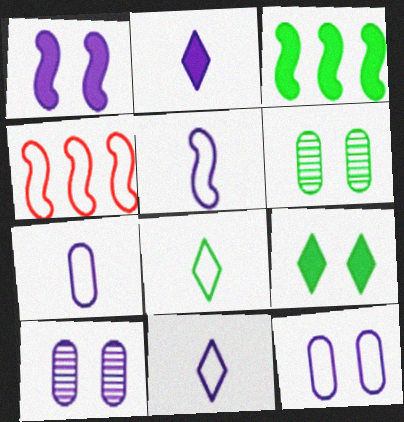[[2, 4, 6], 
[3, 6, 8], 
[4, 8, 12], 
[5, 7, 11]]